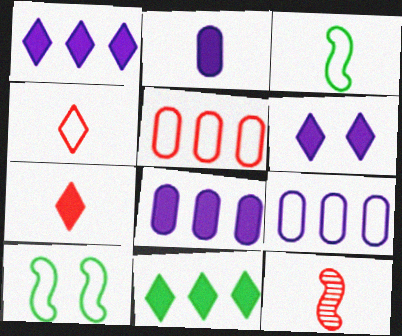[[4, 9, 10], 
[6, 7, 11]]